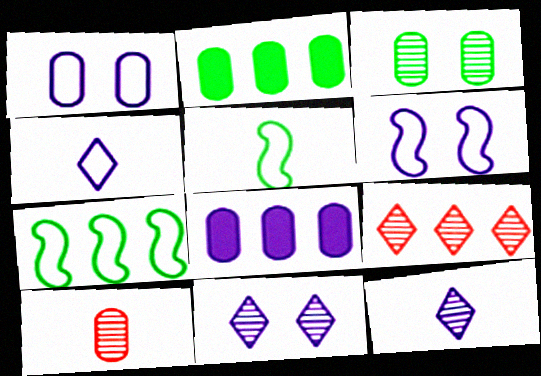[[1, 2, 10], 
[6, 8, 12], 
[7, 8, 9]]